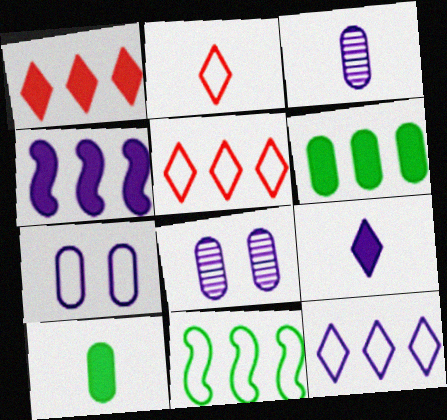[[1, 4, 6], 
[2, 7, 11]]